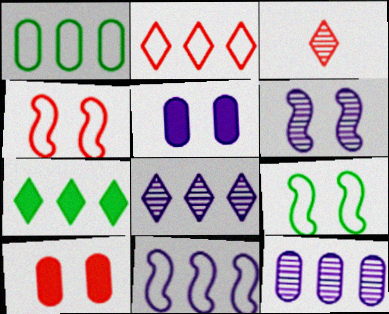[[1, 2, 11], 
[2, 7, 8]]